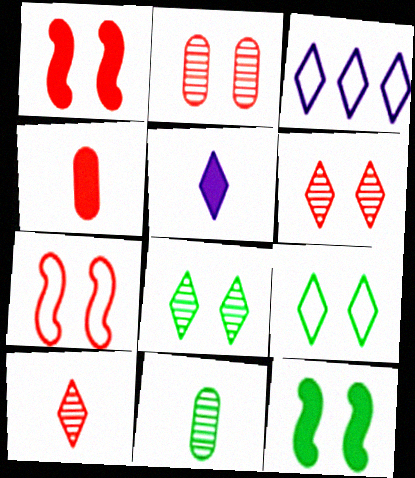[[1, 3, 11]]